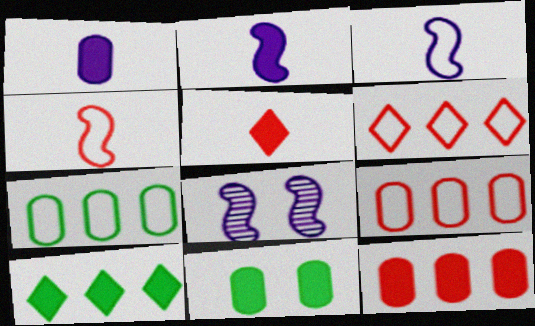[[1, 11, 12], 
[5, 7, 8]]